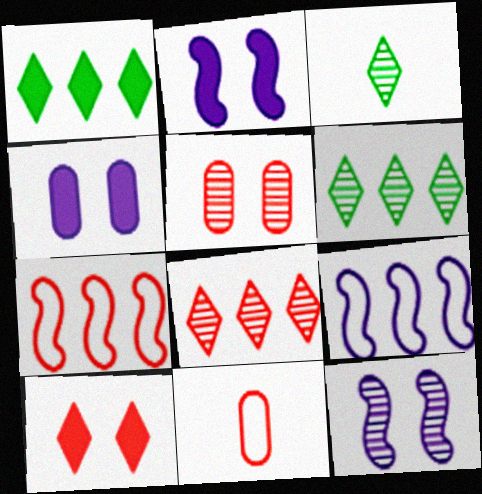[[1, 11, 12], 
[2, 6, 11], 
[3, 4, 7]]